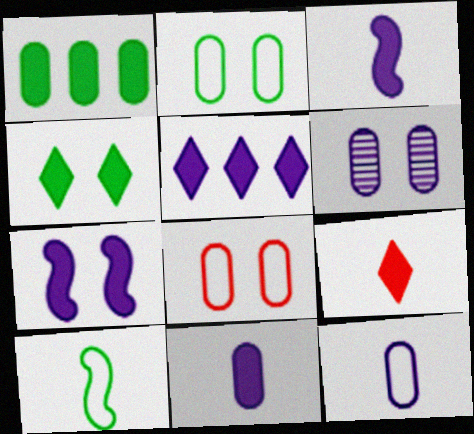[[1, 7, 9], 
[4, 5, 9], 
[5, 7, 11]]